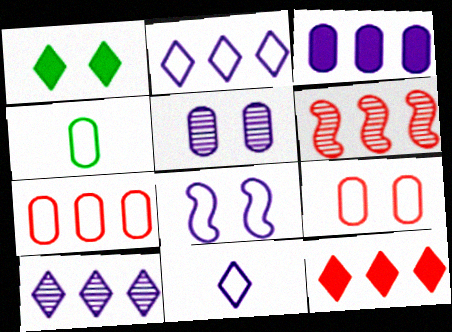[[6, 7, 12]]